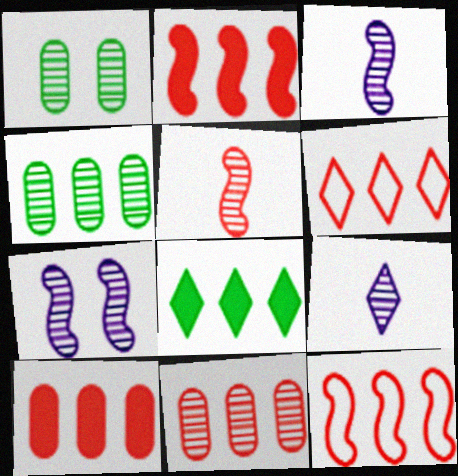[[2, 6, 11]]